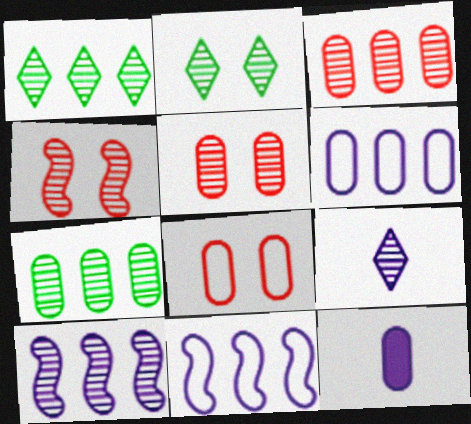[[1, 3, 10], 
[4, 7, 9], 
[7, 8, 12]]